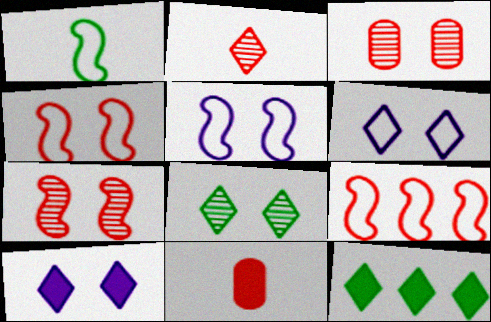[[1, 5, 9], 
[2, 6, 12]]